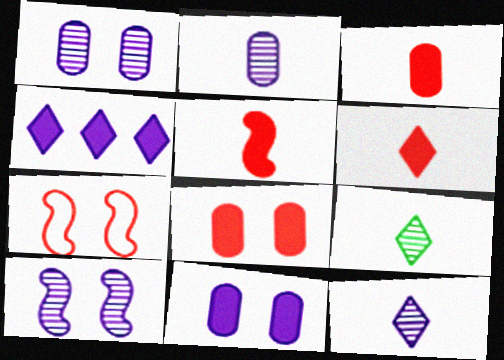[[3, 5, 6]]